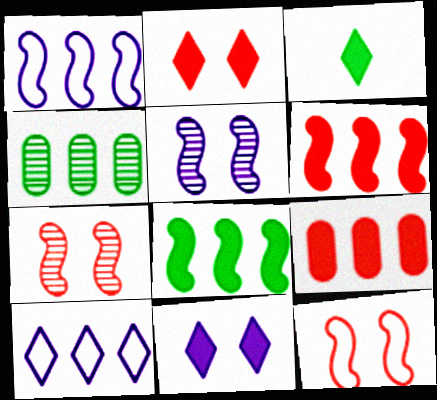[[4, 6, 10]]